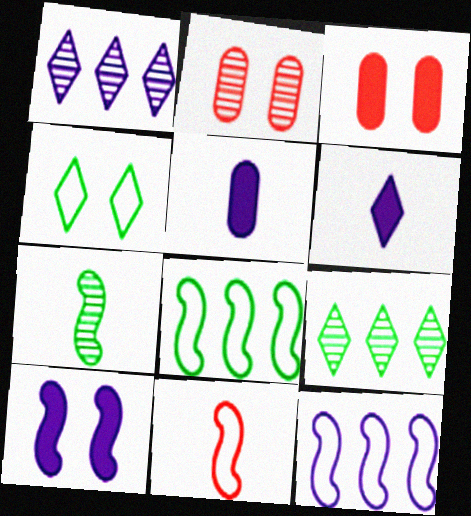[[1, 2, 7], 
[2, 4, 10], 
[2, 6, 8]]